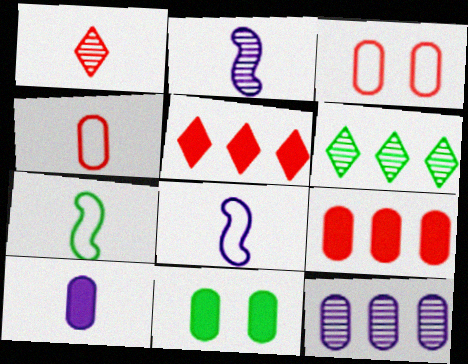[[1, 7, 10], 
[4, 11, 12], 
[6, 7, 11], 
[9, 10, 11]]